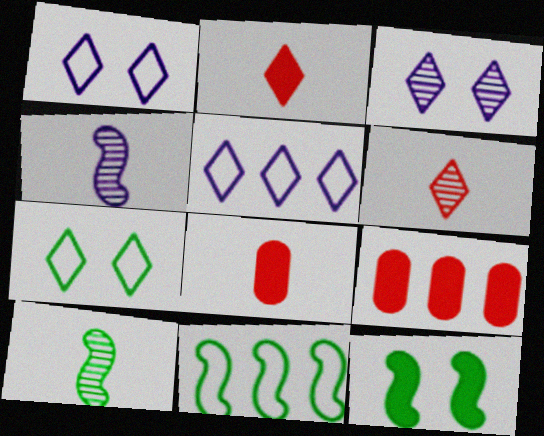[[1, 9, 10], 
[3, 8, 11], 
[4, 7, 9], 
[10, 11, 12]]